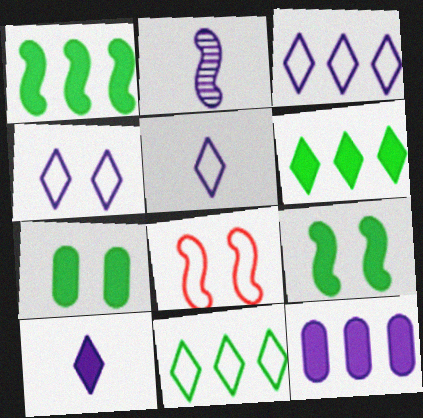[[1, 2, 8], 
[2, 4, 12], 
[3, 4, 5]]